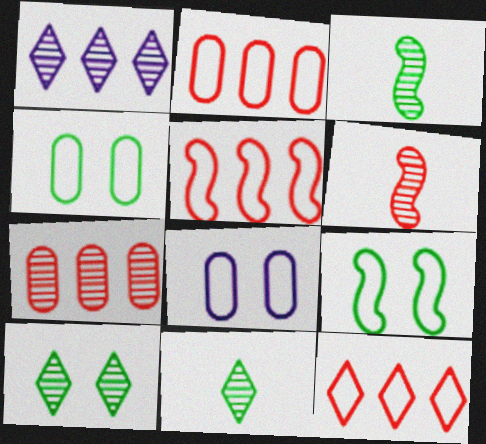[[2, 5, 12]]